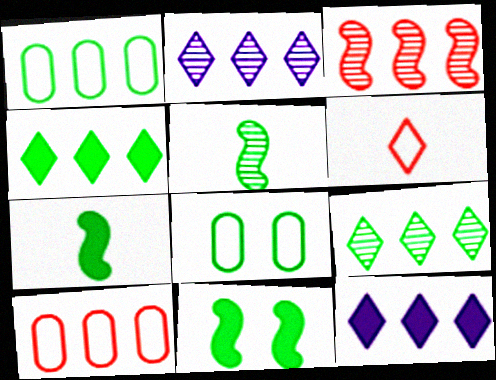[[1, 3, 12], 
[4, 5, 8], 
[7, 8, 9]]